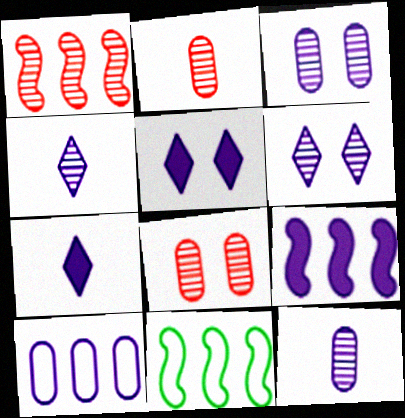[[1, 9, 11], 
[2, 5, 11], 
[7, 8, 11]]